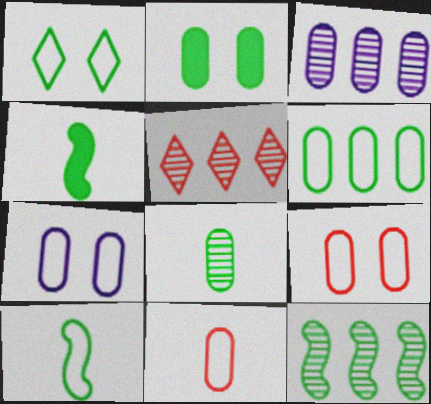[[1, 6, 10], 
[2, 3, 11], 
[2, 6, 8], 
[3, 5, 12], 
[4, 5, 7], 
[6, 7, 11]]